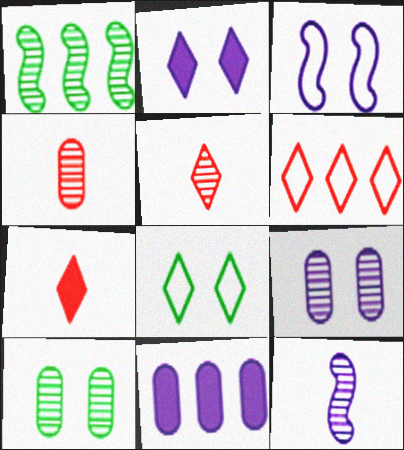[[1, 5, 9], 
[1, 6, 11], 
[2, 3, 9]]